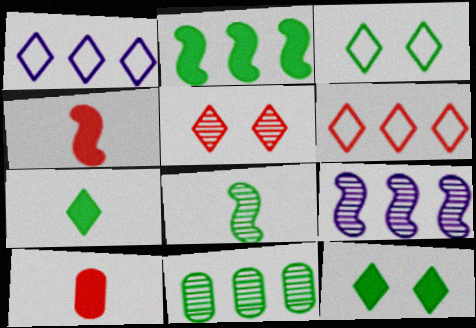[[1, 5, 7], 
[3, 9, 10]]